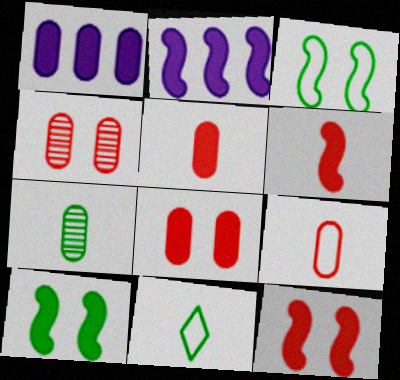[[2, 4, 11], 
[2, 6, 10]]